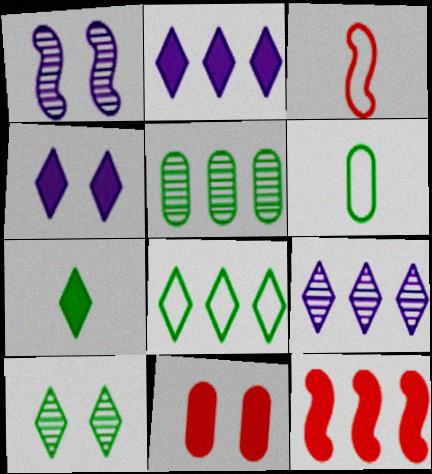[[3, 4, 5], 
[7, 8, 10]]